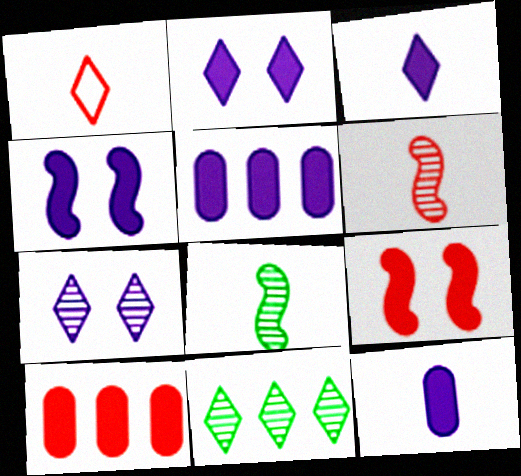[[1, 2, 11], 
[1, 8, 12], 
[3, 4, 5]]